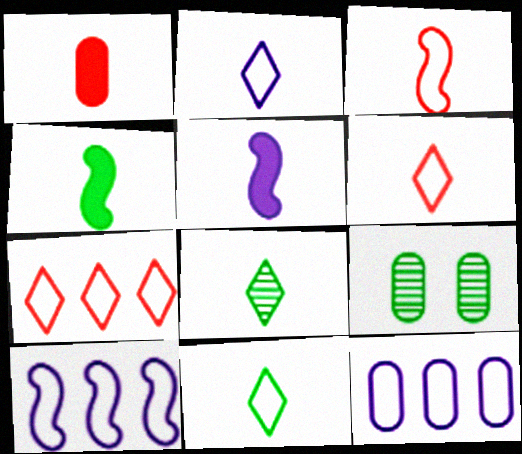[[1, 9, 12], 
[2, 6, 11], 
[5, 7, 9]]